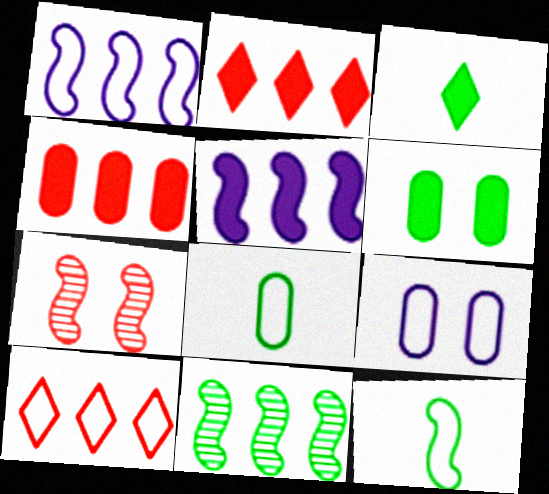[[5, 7, 12], 
[9, 10, 12]]